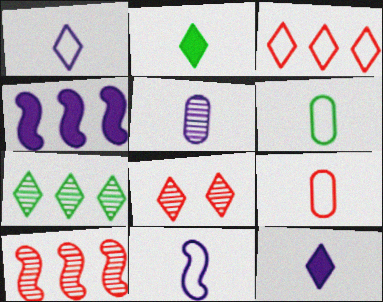[[4, 6, 8], 
[5, 11, 12]]